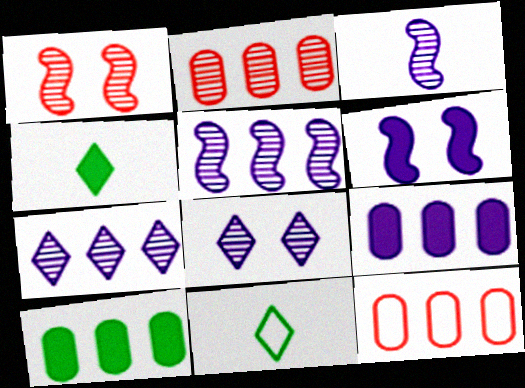[[1, 9, 11], 
[2, 6, 11]]